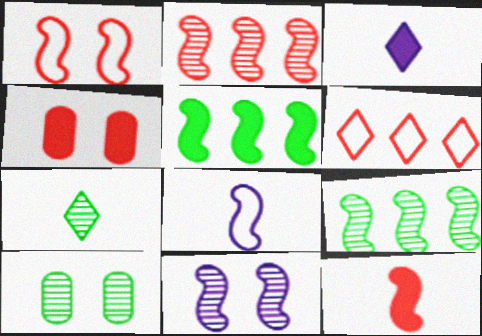[[1, 2, 12], 
[3, 4, 5], 
[7, 9, 10]]